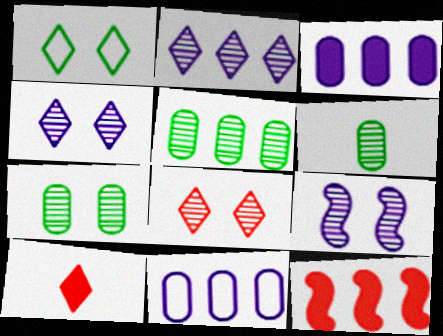[[1, 2, 10], 
[5, 6, 7], 
[7, 8, 9]]